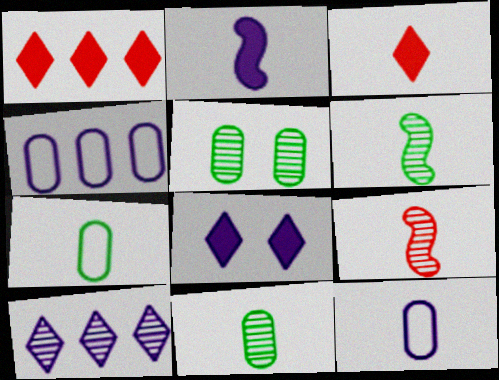[[3, 6, 12], 
[5, 9, 10]]